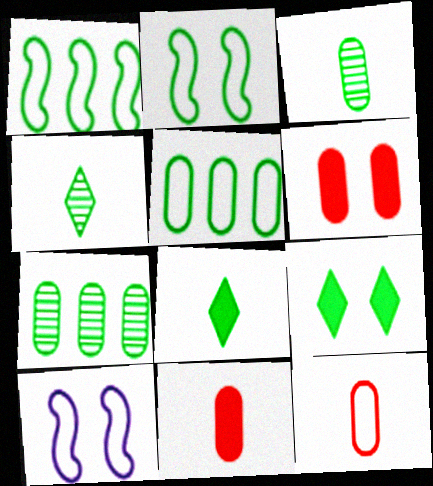[[1, 3, 9], 
[2, 7, 8]]